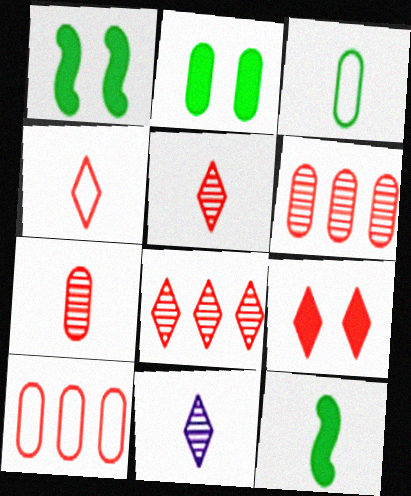[[1, 10, 11], 
[4, 8, 9]]